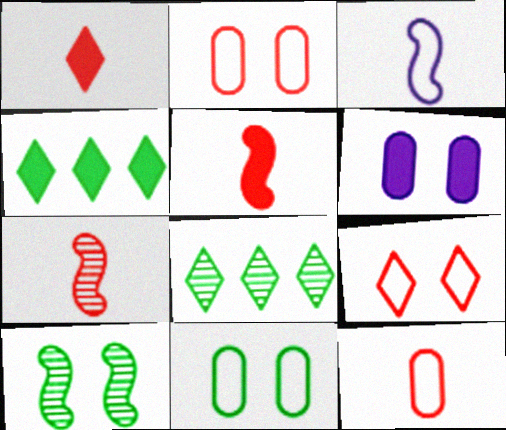[[1, 7, 12], 
[4, 5, 6], 
[6, 9, 10]]